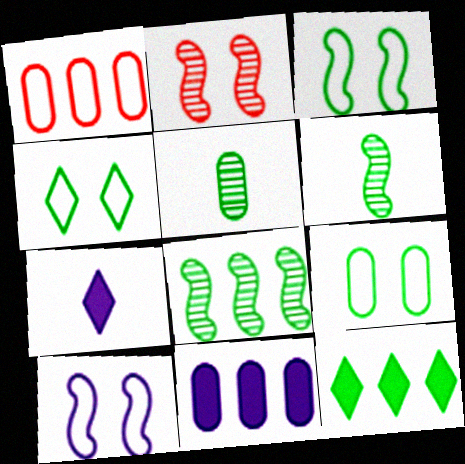[[3, 4, 9], 
[3, 5, 12], 
[6, 9, 12]]